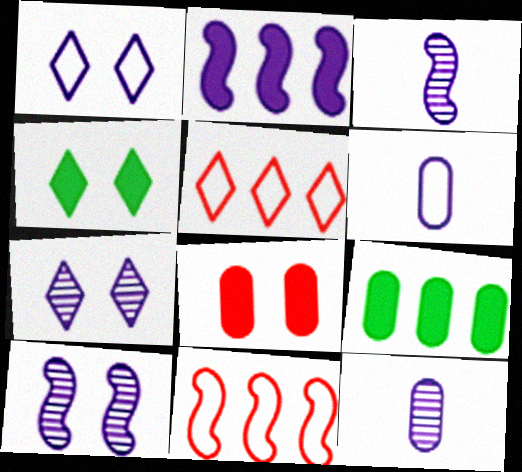[[1, 2, 12], 
[2, 6, 7], 
[4, 11, 12]]